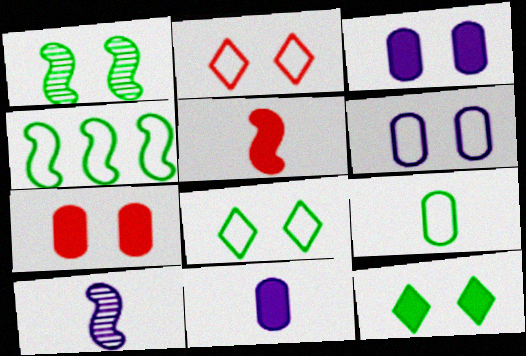[[1, 2, 3], 
[4, 8, 9]]